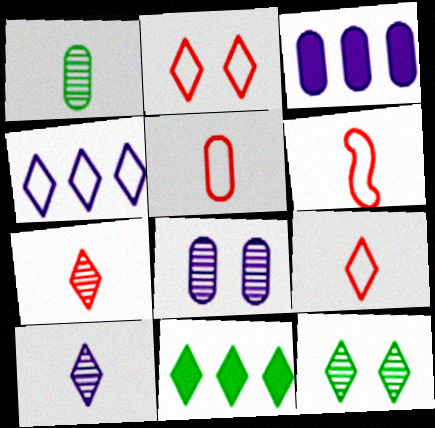[[2, 10, 11], 
[3, 6, 12], 
[5, 6, 9], 
[6, 8, 11]]